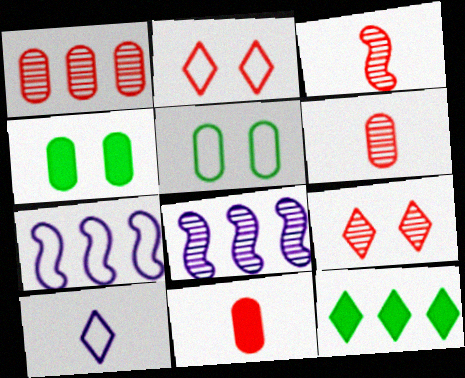[[1, 3, 9], 
[1, 7, 12], 
[9, 10, 12]]